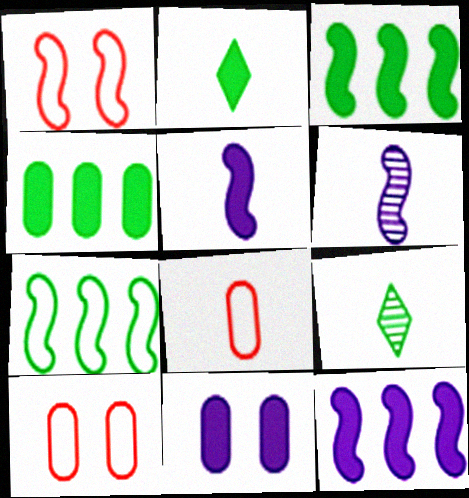[[1, 3, 6], 
[2, 6, 8], 
[5, 8, 9], 
[9, 10, 12]]